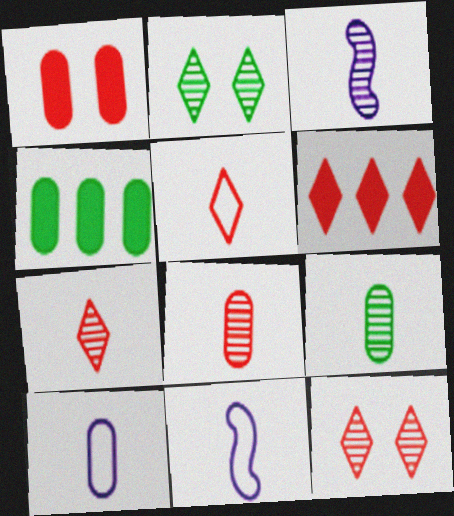[[3, 7, 9], 
[4, 11, 12], 
[5, 6, 12]]